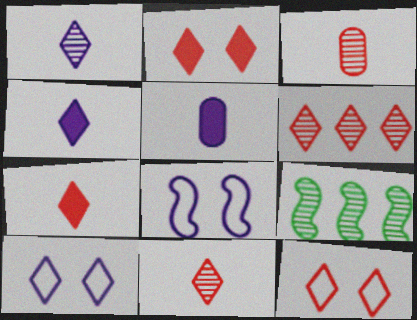[[5, 9, 12], 
[6, 7, 12]]